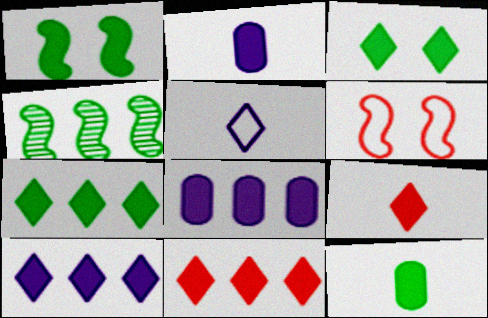[[1, 2, 11], 
[1, 7, 12], 
[1, 8, 9], 
[3, 9, 10], 
[7, 10, 11]]